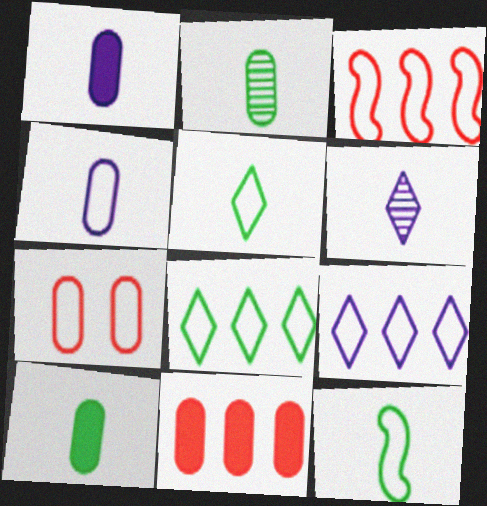[[7, 9, 12]]